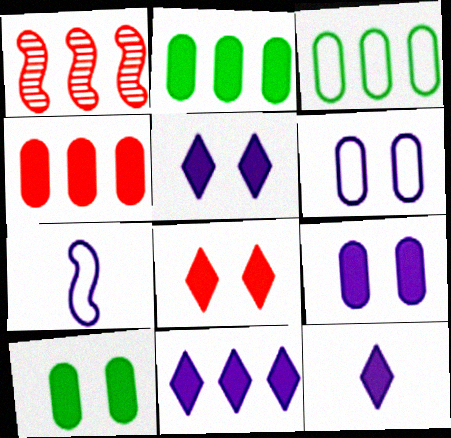[[1, 3, 11], 
[5, 11, 12]]